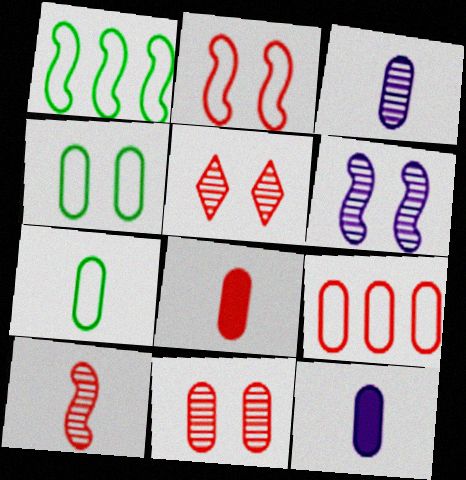[[1, 5, 12], 
[3, 7, 8], 
[8, 9, 11]]